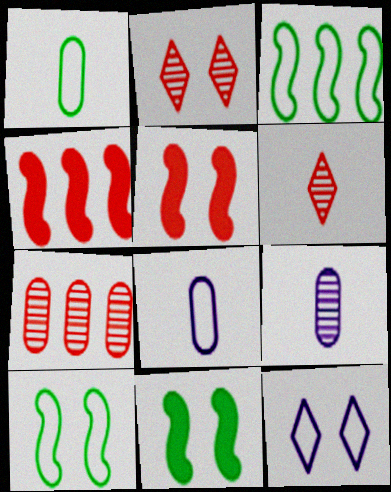[]